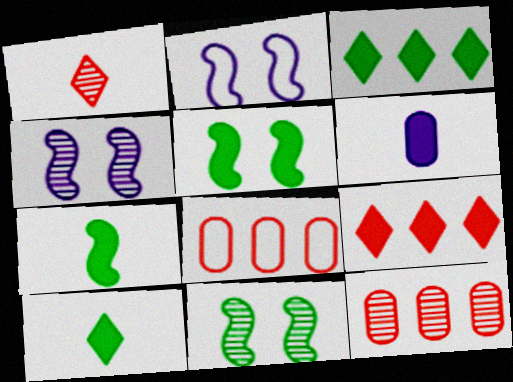[[2, 10, 12], 
[4, 8, 10], 
[5, 6, 9]]